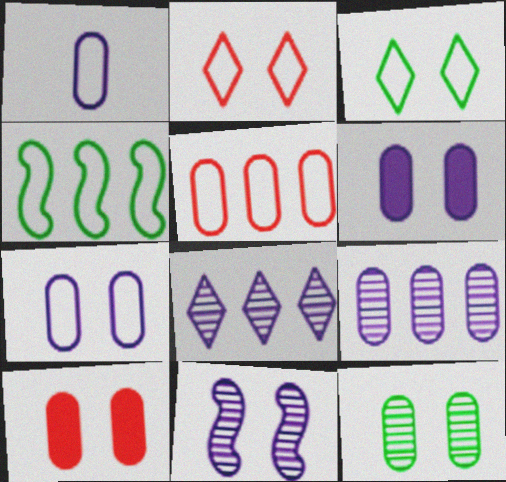[[1, 2, 4], 
[1, 6, 9], 
[3, 10, 11], 
[7, 10, 12]]